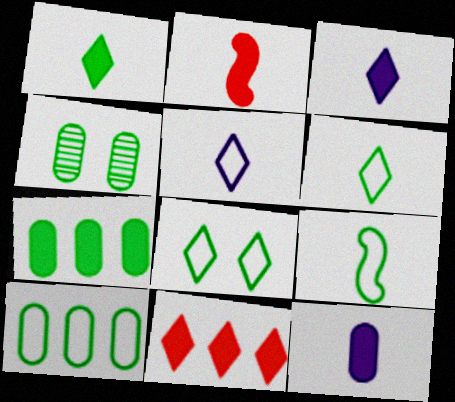[[1, 2, 12], 
[8, 9, 10]]